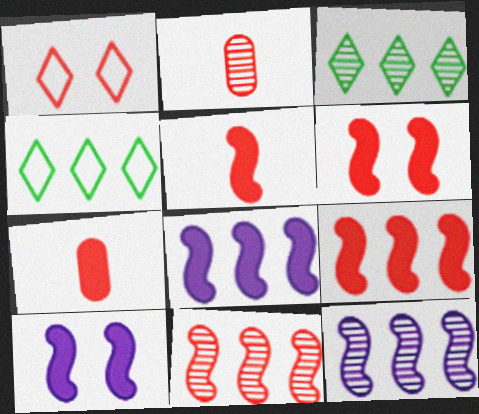[[1, 2, 9], 
[1, 7, 11], 
[2, 4, 10], 
[5, 6, 9]]